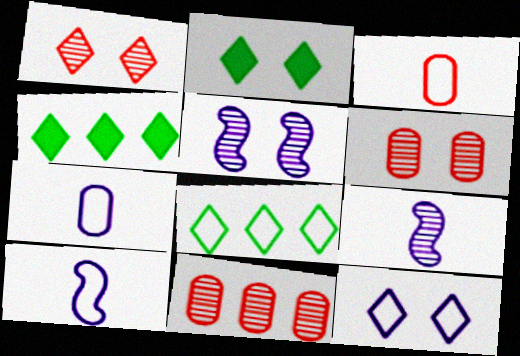[[1, 2, 12], 
[2, 10, 11], 
[3, 4, 5], 
[4, 6, 10]]